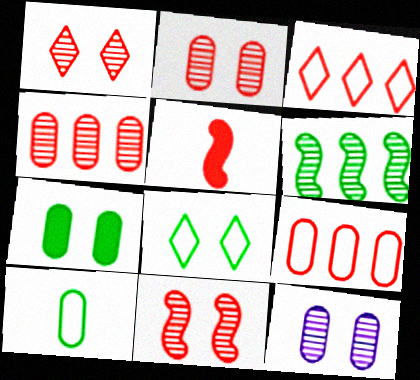[[1, 2, 11], 
[1, 5, 9], 
[2, 3, 5]]